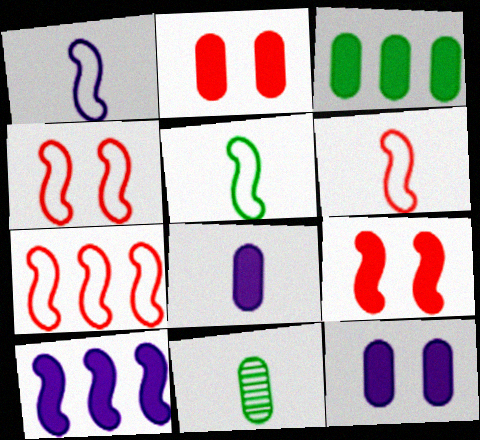[[1, 5, 6], 
[2, 3, 8], 
[4, 6, 7]]